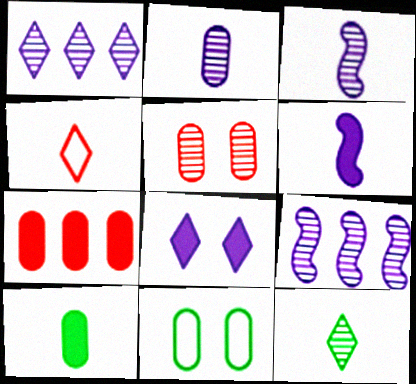[[2, 7, 11], 
[3, 4, 10], 
[5, 9, 12]]